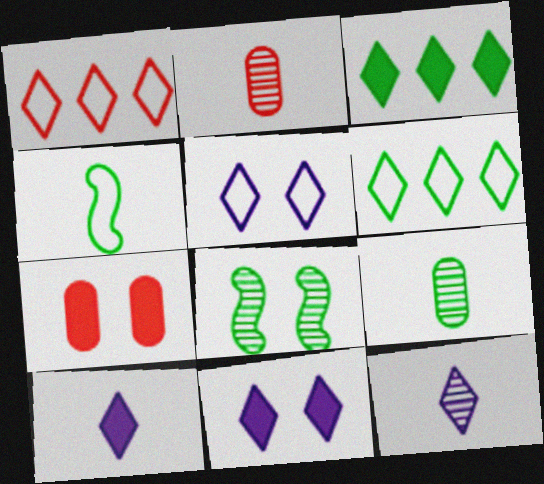[[2, 4, 10], 
[5, 7, 8]]